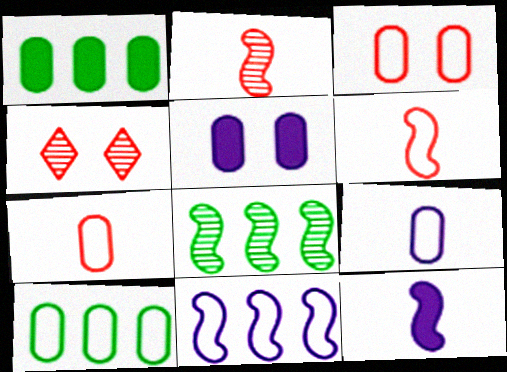[[3, 9, 10], 
[4, 10, 12]]